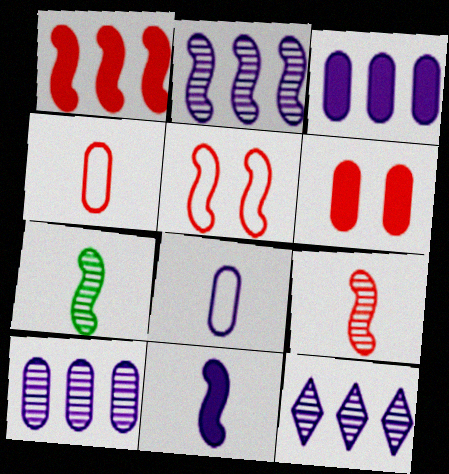[[1, 5, 9], 
[2, 10, 12]]